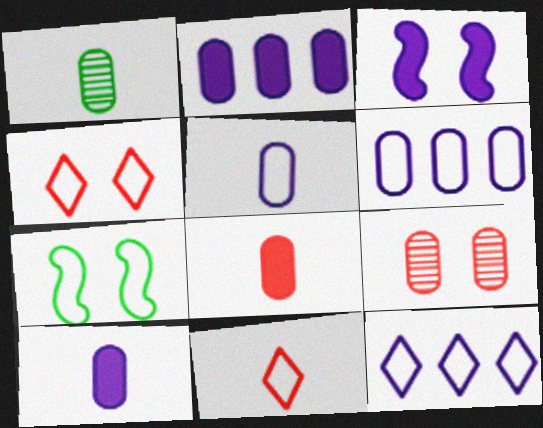[[1, 5, 8], 
[6, 7, 11]]